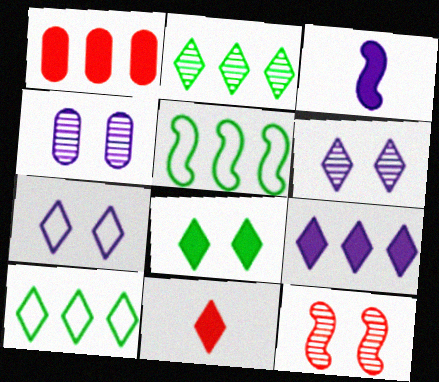[[1, 3, 8], 
[2, 7, 11], 
[3, 5, 12], 
[4, 5, 11], 
[6, 10, 11], 
[8, 9, 11]]